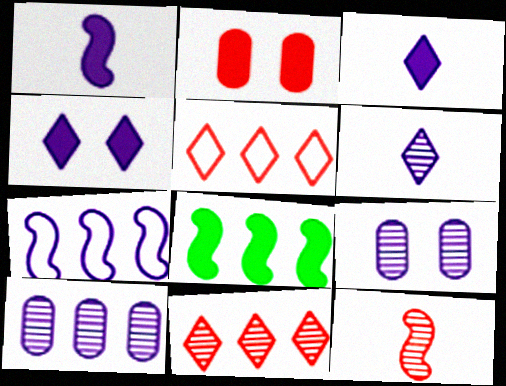[[2, 3, 8], 
[2, 5, 12], 
[3, 7, 9], 
[5, 8, 10]]